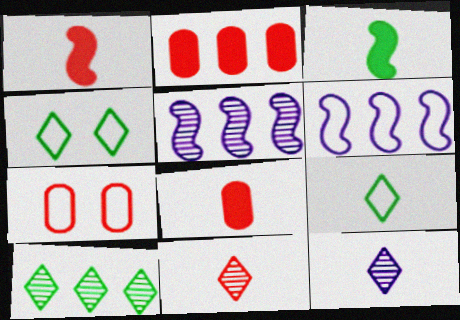[[2, 6, 10], 
[4, 5, 8], 
[6, 7, 9]]